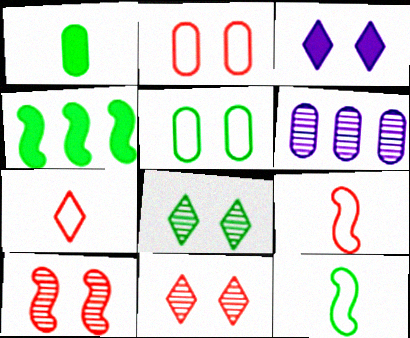[[1, 2, 6], 
[3, 5, 10]]